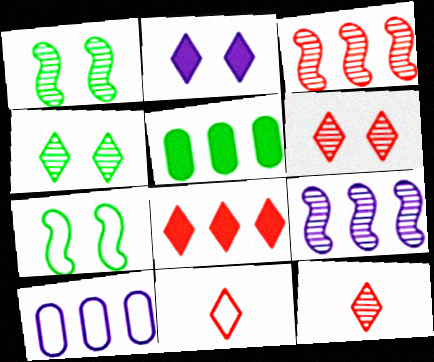[[6, 8, 11], 
[7, 10, 11]]